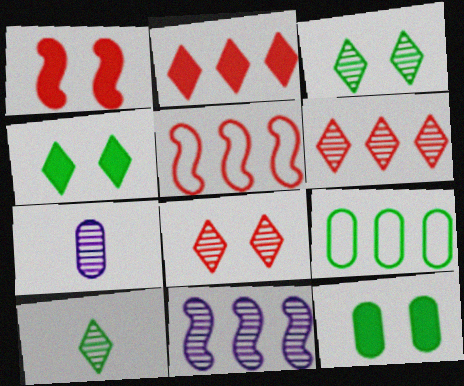[[2, 9, 11], 
[4, 5, 7]]